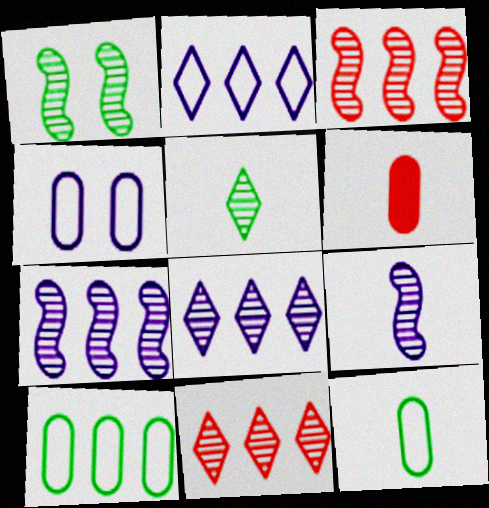[[1, 2, 6], 
[1, 3, 9]]